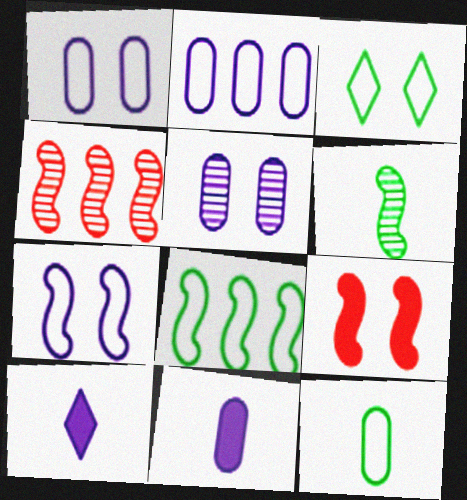[[2, 5, 11], 
[3, 4, 11], 
[3, 5, 9], 
[3, 8, 12]]